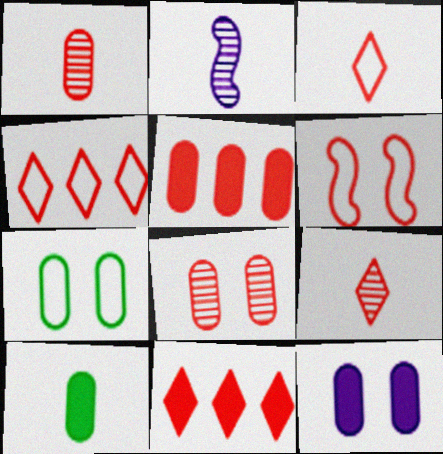[[1, 6, 11], 
[2, 3, 10], 
[2, 7, 11], 
[5, 6, 9], 
[5, 10, 12], 
[7, 8, 12]]